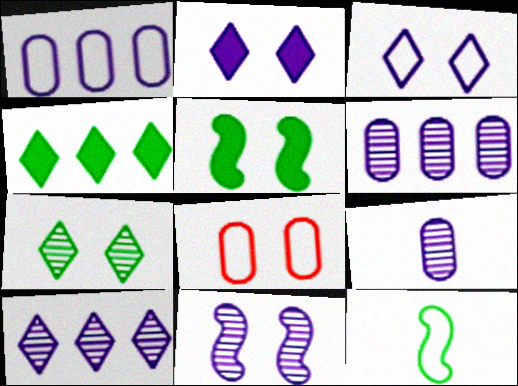[[9, 10, 11]]